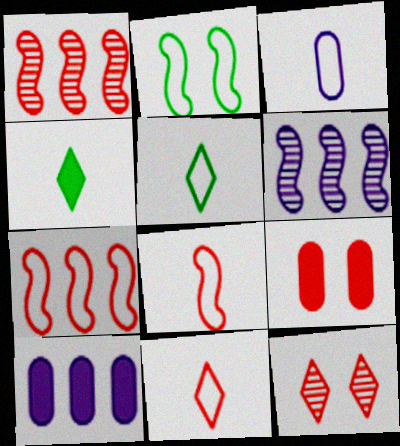[[1, 9, 11], 
[3, 5, 8], 
[5, 6, 9]]